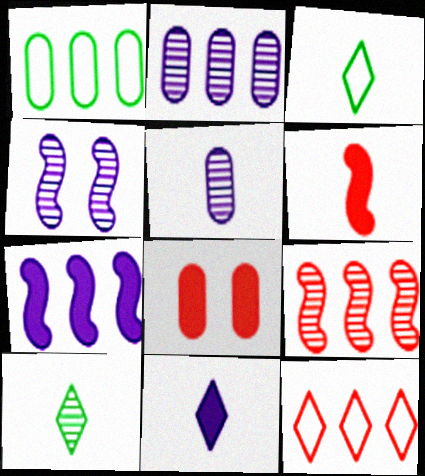[[1, 5, 8], 
[3, 5, 6]]